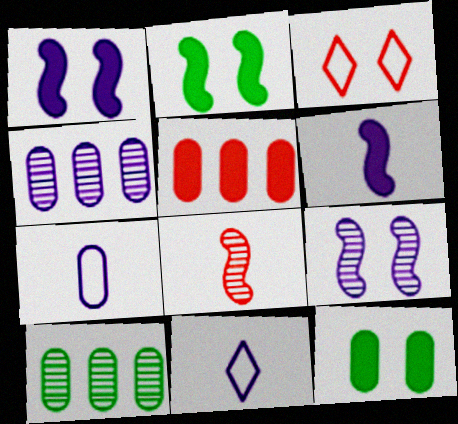[[1, 4, 11], 
[3, 5, 8], 
[3, 6, 10], 
[3, 9, 12]]